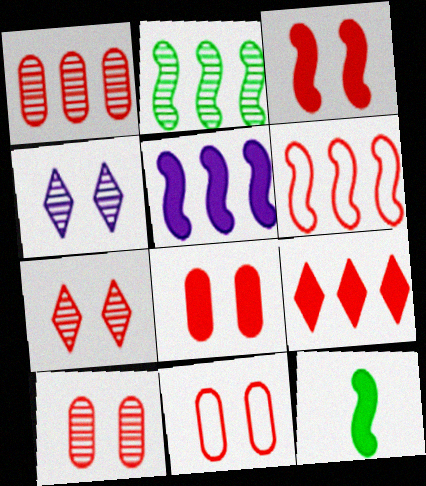[[1, 6, 9], 
[2, 5, 6], 
[3, 5, 12], 
[3, 7, 11], 
[8, 10, 11]]